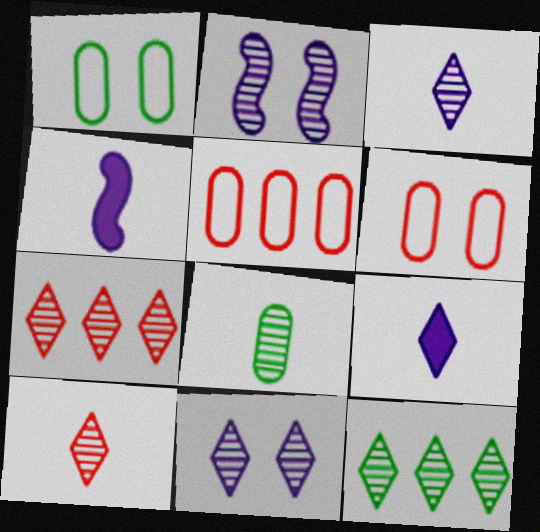[[1, 4, 7], 
[2, 7, 8], 
[4, 6, 12], 
[10, 11, 12]]